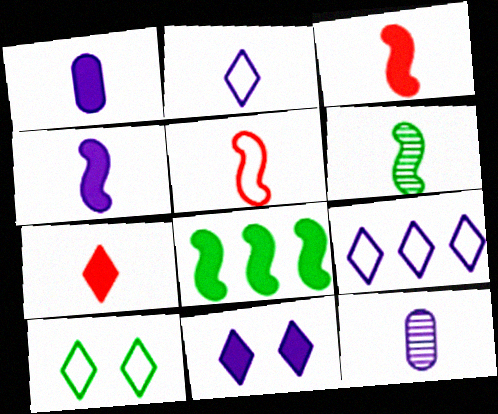[[2, 4, 12], 
[4, 5, 6]]